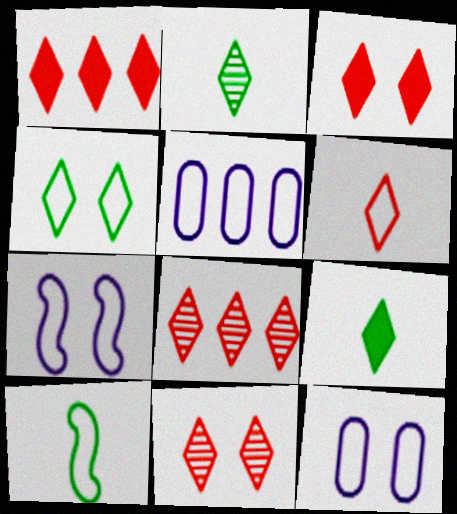[[1, 6, 11], 
[3, 6, 8]]